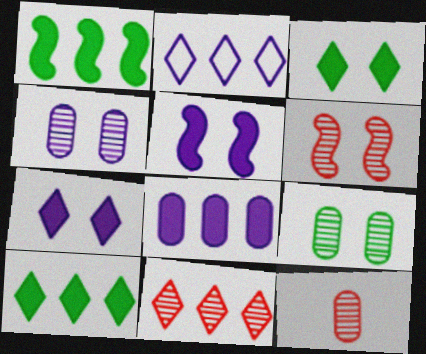[[2, 10, 11], 
[6, 11, 12]]